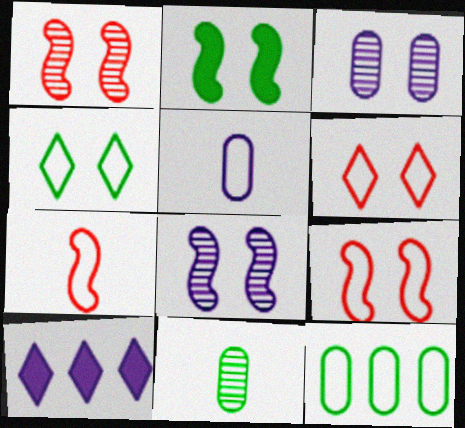[[2, 3, 6], 
[2, 8, 9], 
[5, 8, 10], 
[9, 10, 11]]